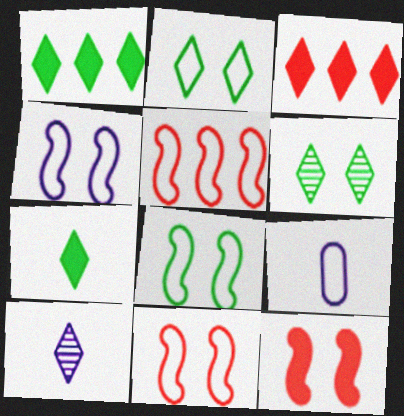[[2, 3, 10], 
[2, 5, 9], 
[4, 8, 11]]